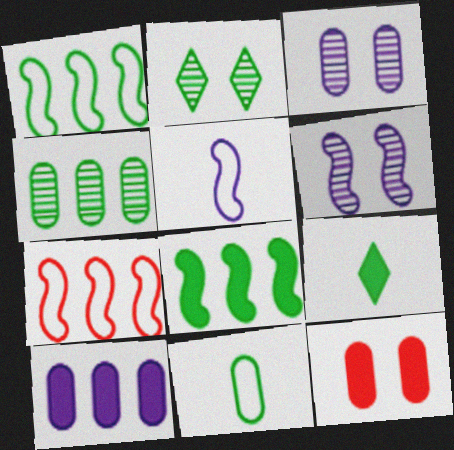[[2, 8, 11], 
[3, 7, 9]]